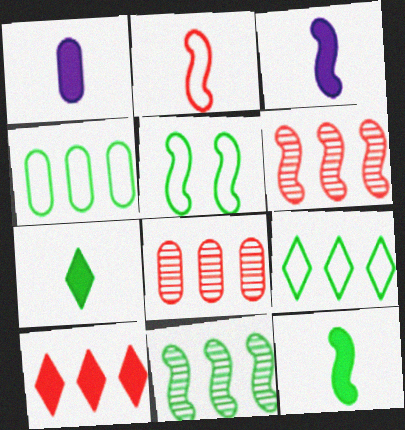[[3, 5, 6], 
[5, 11, 12]]